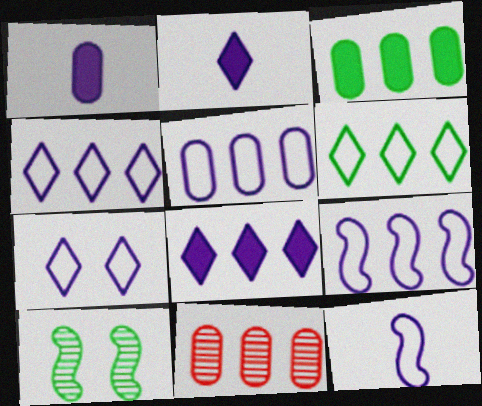[[3, 5, 11], 
[4, 5, 9], 
[5, 7, 12]]